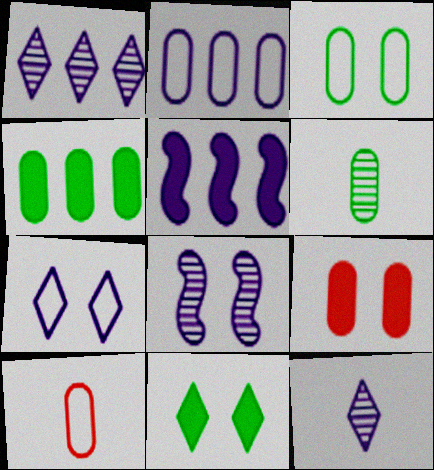[[1, 2, 5], 
[2, 3, 10], 
[2, 6, 9], 
[3, 4, 6]]